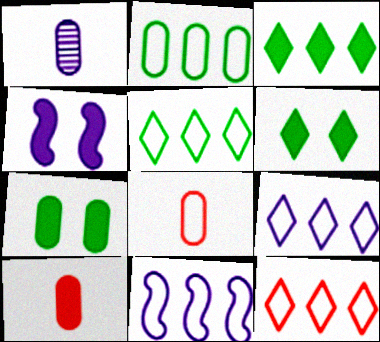[[1, 4, 9], 
[2, 11, 12], 
[3, 4, 10], 
[5, 9, 12]]